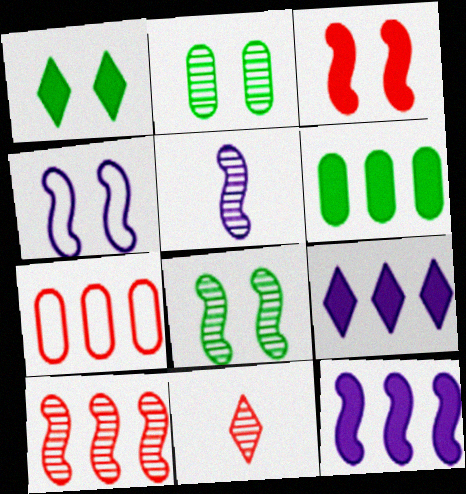[[1, 5, 7], 
[3, 4, 8], 
[3, 7, 11], 
[4, 5, 12], 
[4, 6, 11], 
[5, 8, 10]]